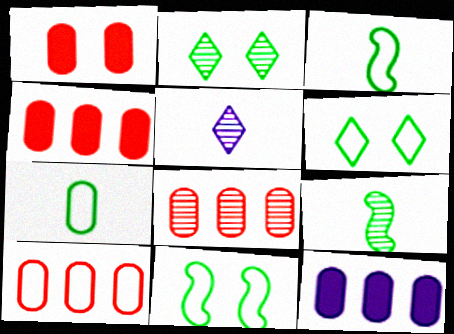[[4, 5, 11], 
[4, 8, 10]]